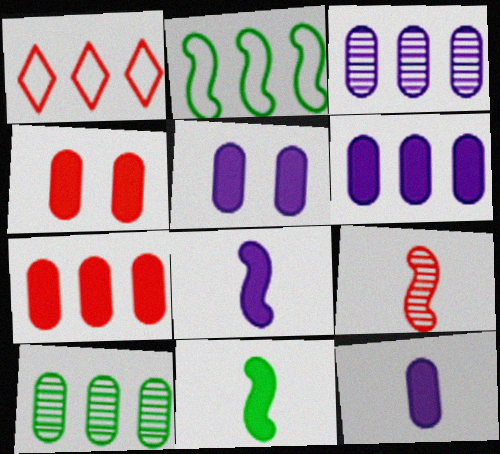[[1, 4, 9], 
[5, 6, 12]]